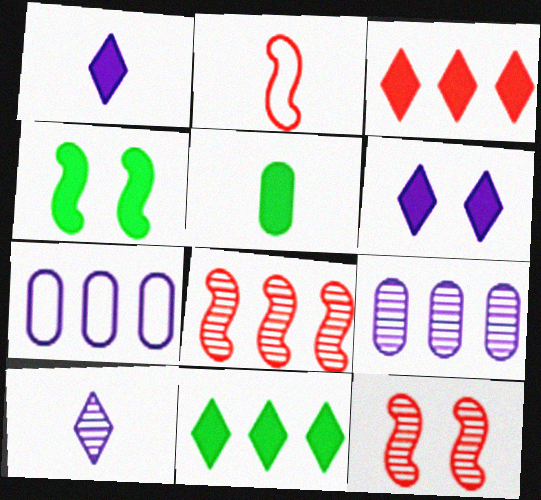[[2, 5, 10], 
[4, 5, 11], 
[7, 8, 11]]